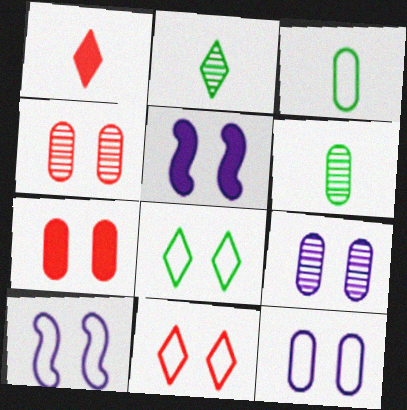[[4, 5, 8]]